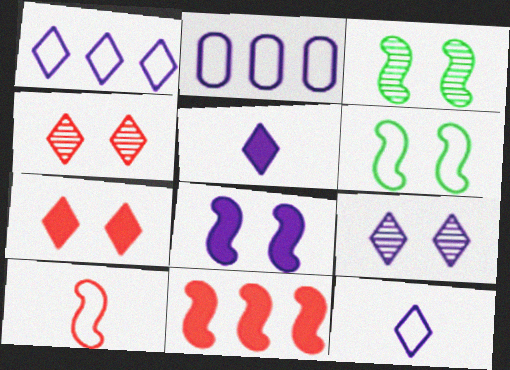[[1, 5, 9]]